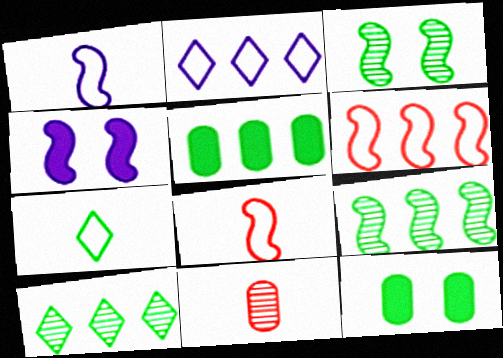[[3, 5, 7], 
[4, 8, 9], 
[7, 9, 12]]